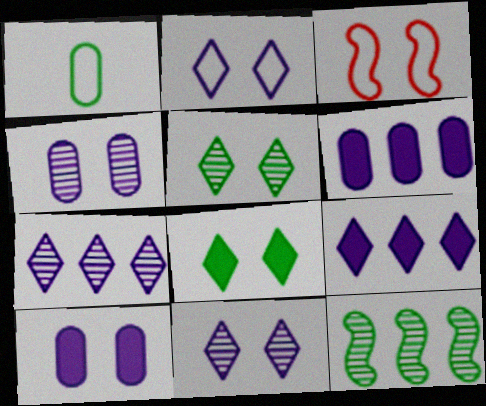[[1, 8, 12], 
[3, 4, 8], 
[3, 5, 10]]